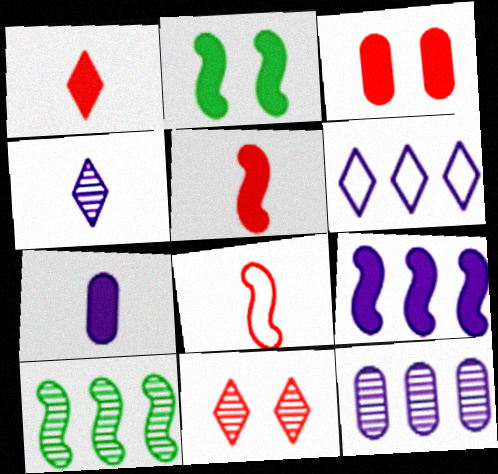[[2, 5, 9], 
[6, 9, 12]]